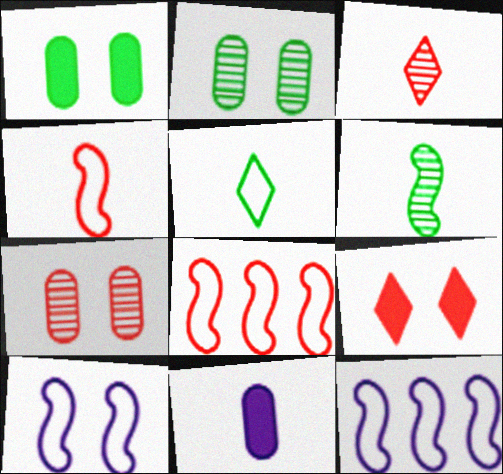[[1, 3, 12], 
[2, 9, 10]]